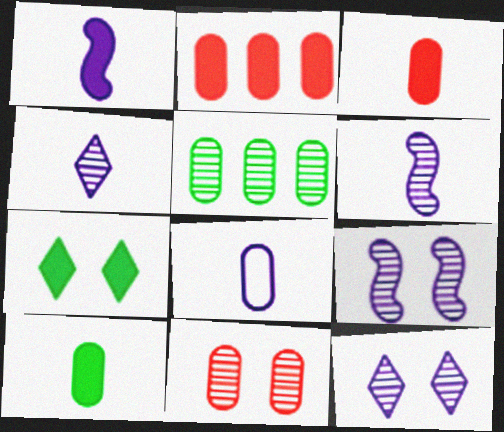[[1, 2, 7], 
[1, 4, 8]]